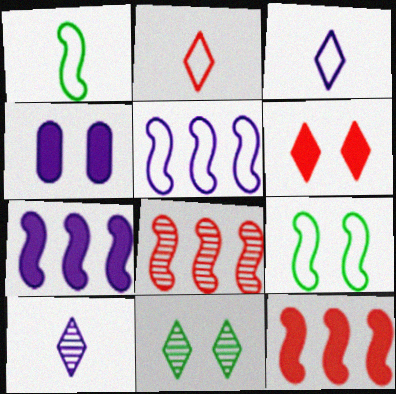[[4, 5, 10]]